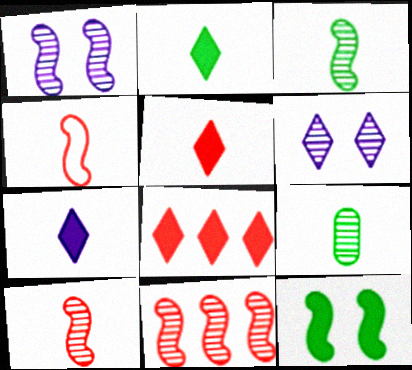[[1, 3, 11], 
[2, 5, 7], 
[4, 7, 9], 
[6, 9, 11]]